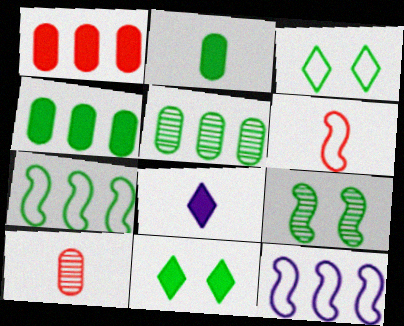[[10, 11, 12]]